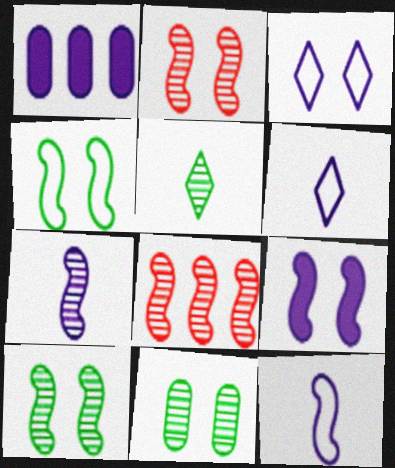[[1, 3, 7], 
[2, 4, 9], 
[7, 8, 10]]